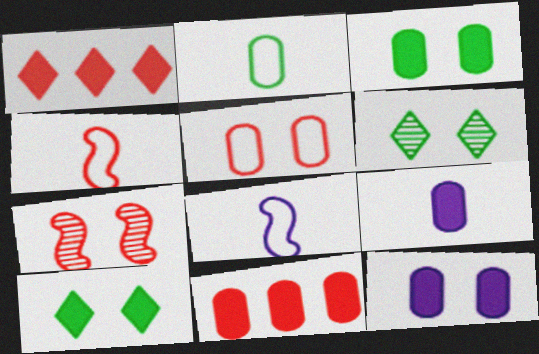[[3, 9, 11], 
[6, 8, 11]]